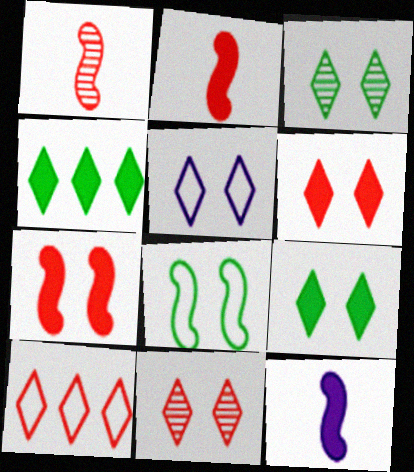[[3, 5, 6], 
[5, 9, 11]]